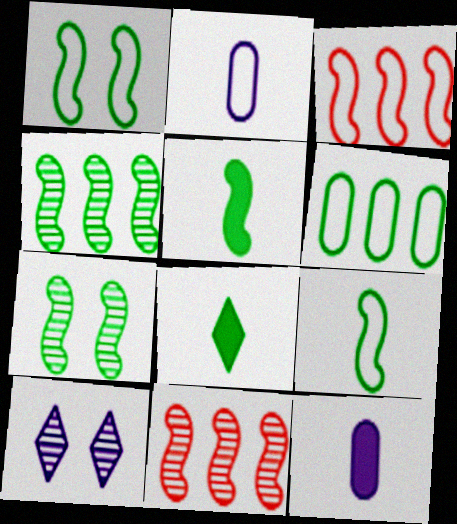[[1, 4, 5], 
[6, 7, 8]]